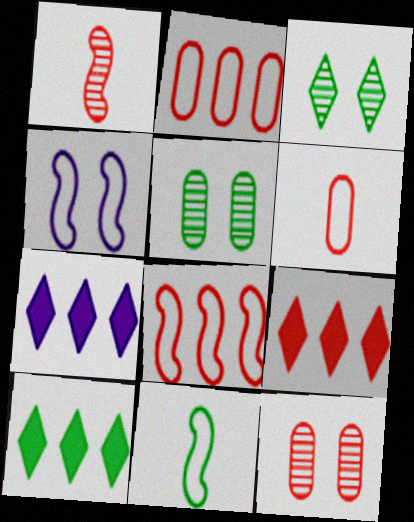[[4, 8, 11], 
[5, 10, 11], 
[7, 9, 10], 
[7, 11, 12]]